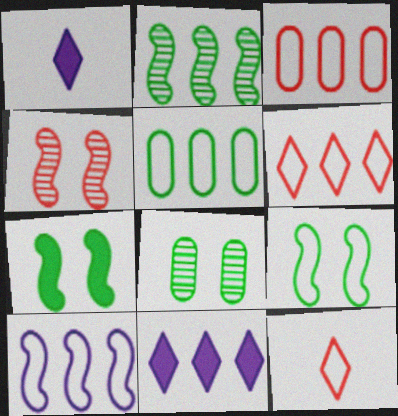[[1, 4, 5], 
[2, 3, 11], 
[5, 6, 10]]